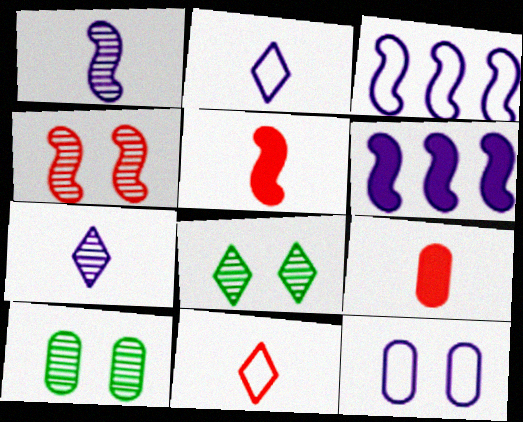[[2, 3, 12], 
[3, 8, 9], 
[6, 7, 12], 
[6, 10, 11]]